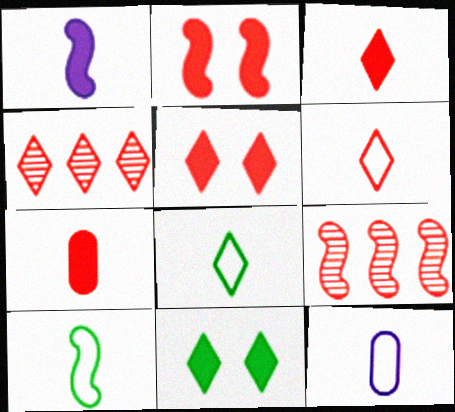[[4, 5, 6], 
[6, 10, 12], 
[9, 11, 12]]